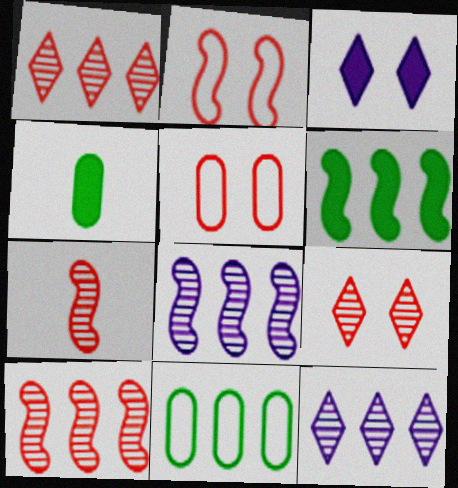[[2, 4, 12], 
[3, 7, 11]]